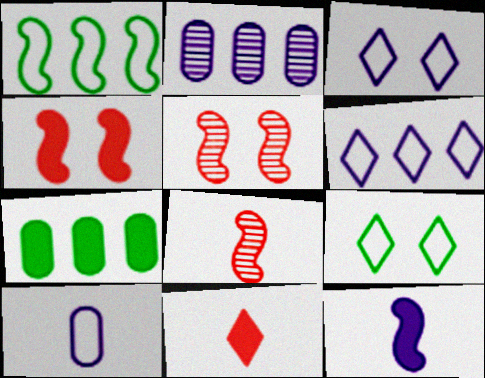[[1, 5, 12], 
[2, 3, 12], 
[3, 7, 8]]